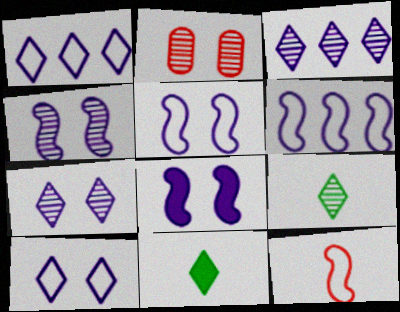[[2, 6, 11], 
[4, 5, 8]]